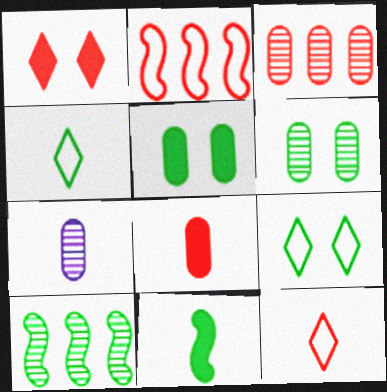[[3, 6, 7], 
[4, 5, 10], 
[7, 11, 12]]